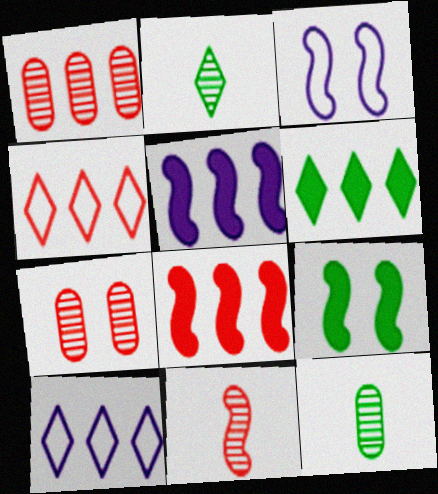[[1, 4, 8]]